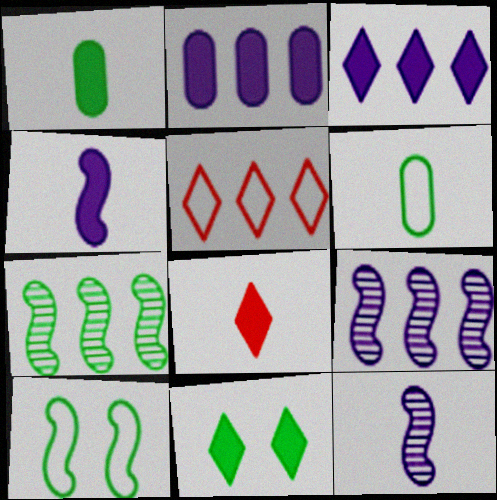[[1, 4, 8], 
[2, 5, 7], 
[3, 8, 11], 
[6, 7, 11], 
[6, 8, 12]]